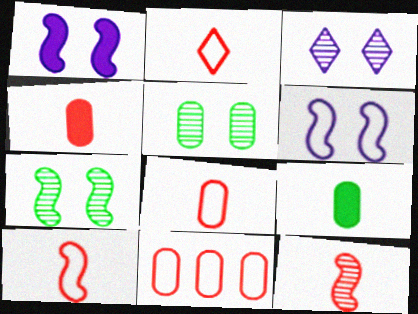[[2, 4, 12], 
[2, 8, 10]]